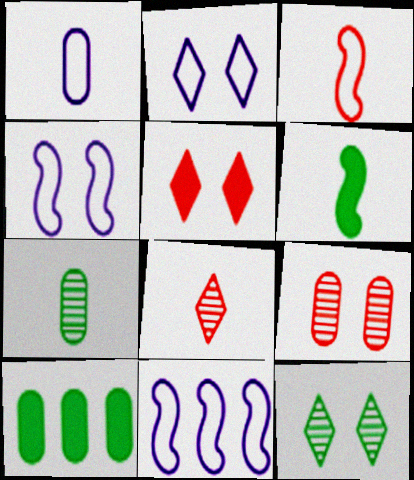[[1, 2, 11], 
[1, 6, 8], 
[1, 9, 10], 
[2, 5, 12], 
[4, 8, 10], 
[5, 7, 11]]